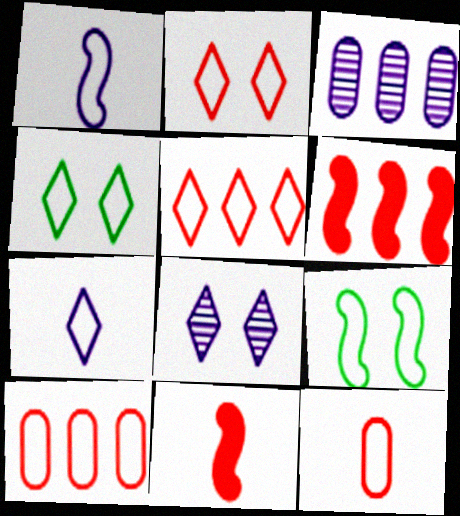[[1, 4, 10], 
[3, 4, 11], 
[4, 5, 7], 
[7, 9, 10]]